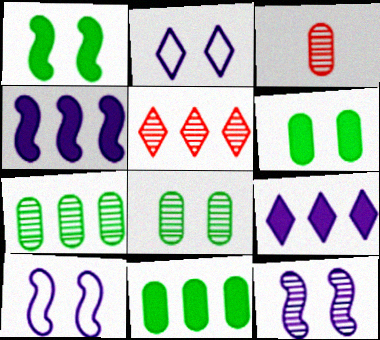[]